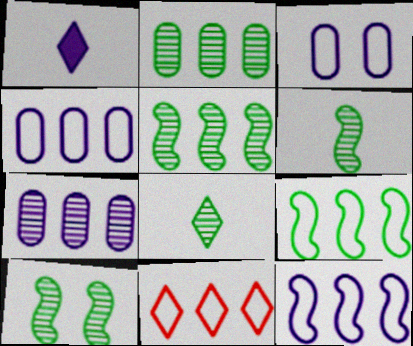[[2, 8, 10], 
[4, 9, 11], 
[5, 6, 10]]